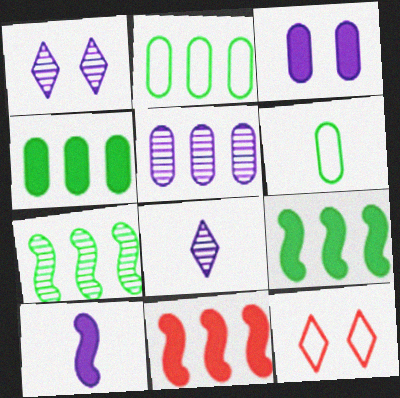[[1, 6, 11]]